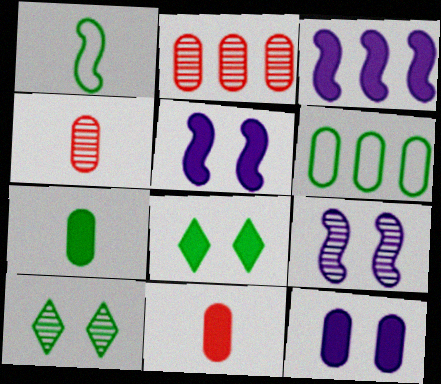[[3, 8, 11], 
[4, 6, 12]]